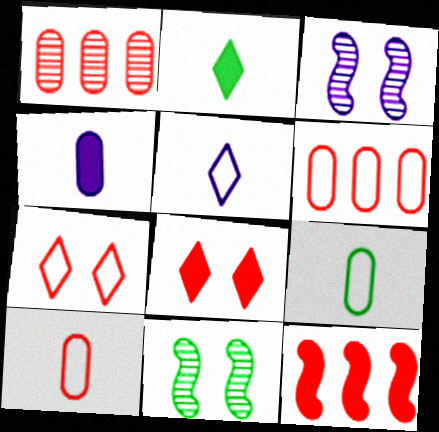[[2, 3, 6]]